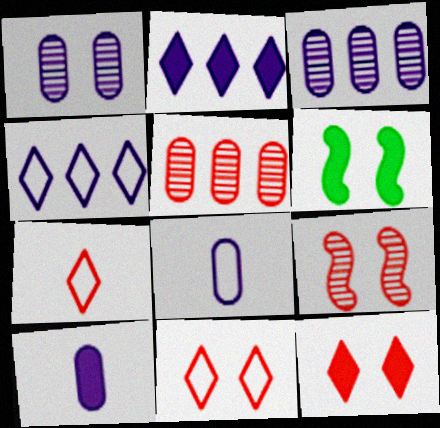[[1, 6, 11], 
[3, 6, 7]]